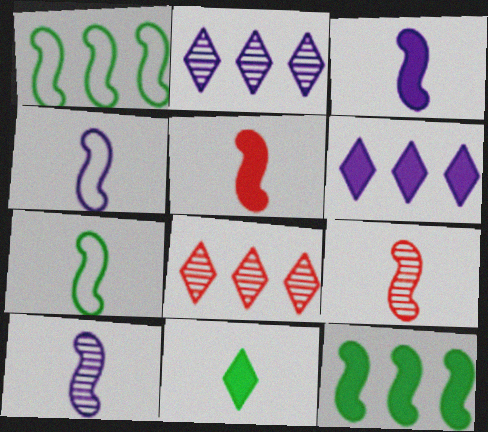[[3, 4, 10], 
[3, 7, 9], 
[5, 7, 10]]